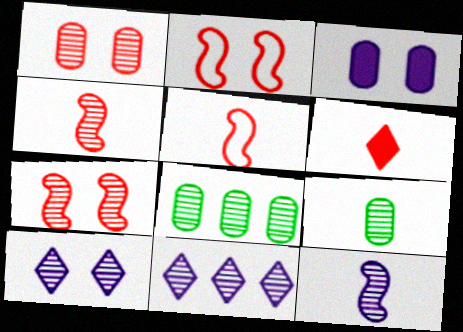[[4, 8, 10], 
[7, 9, 11]]